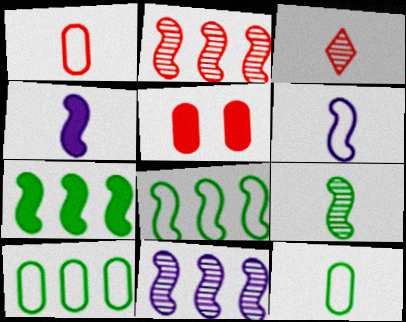[[3, 4, 12]]